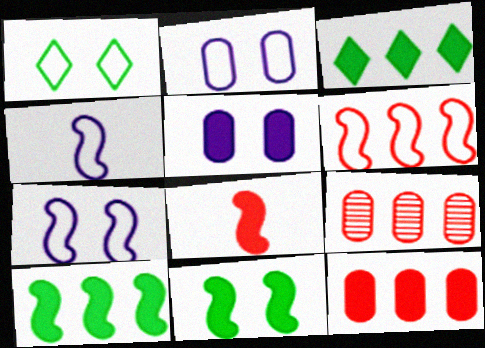[[3, 5, 8]]